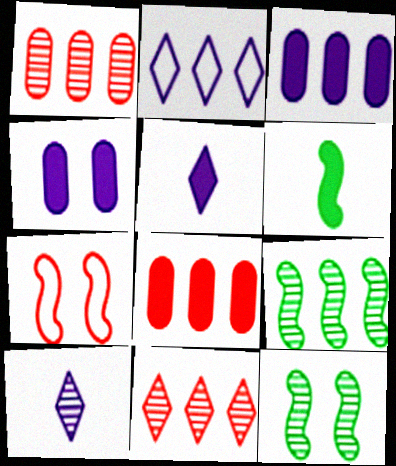[[1, 10, 12], 
[2, 8, 9]]